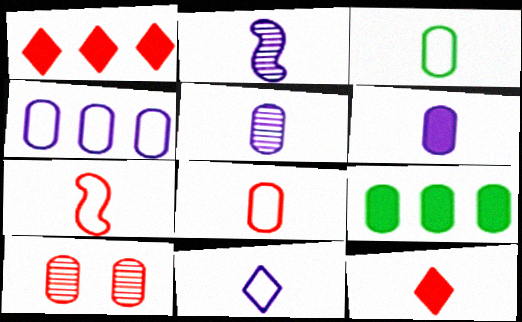[[1, 7, 10], 
[2, 3, 12], 
[2, 6, 11], 
[3, 7, 11]]